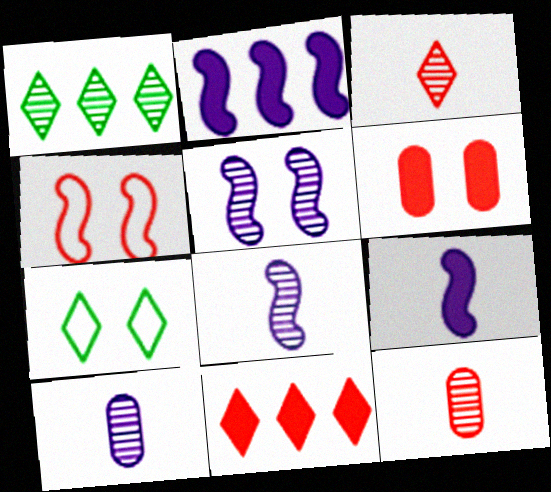[[1, 5, 12], 
[2, 7, 12], 
[4, 11, 12], 
[5, 6, 7]]